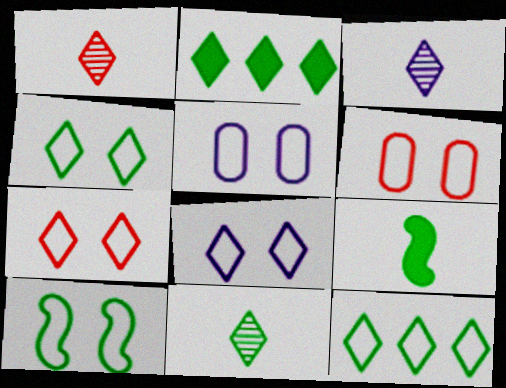[[1, 2, 8], 
[1, 3, 11], 
[2, 3, 7], 
[2, 4, 11], 
[4, 7, 8], 
[5, 7, 10], 
[6, 8, 10]]